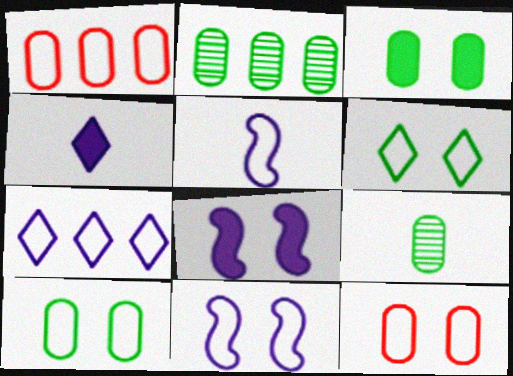[[1, 5, 6], 
[6, 11, 12]]